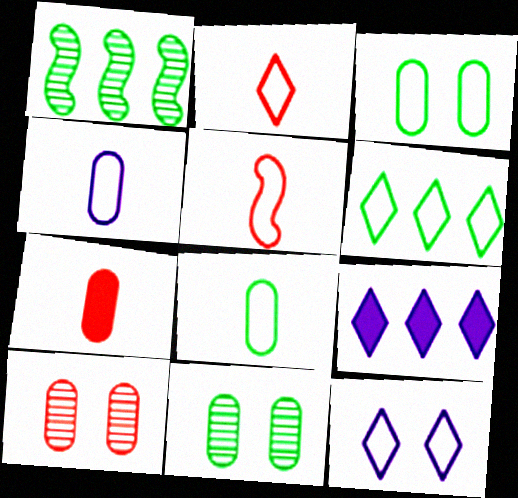[[1, 7, 12], 
[2, 6, 12], 
[5, 9, 11]]